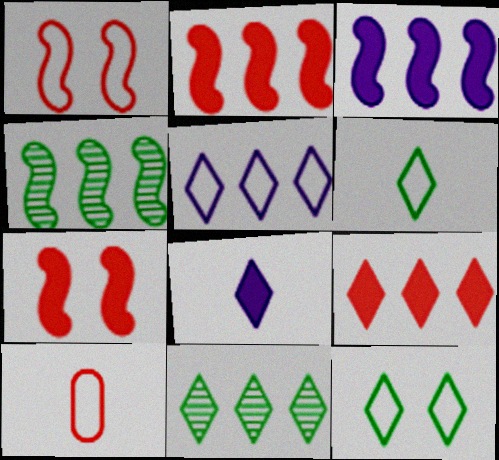[[5, 9, 11]]